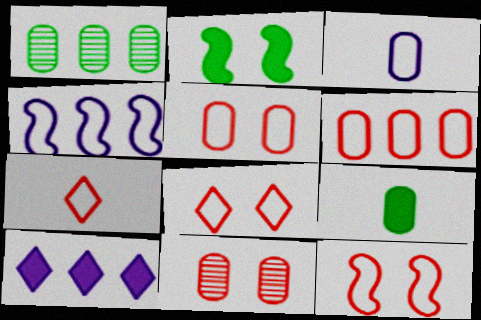[[5, 8, 12], 
[6, 7, 12]]